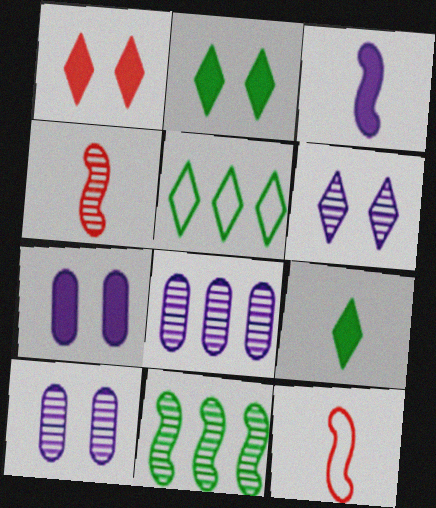[[2, 8, 12], 
[4, 5, 7]]